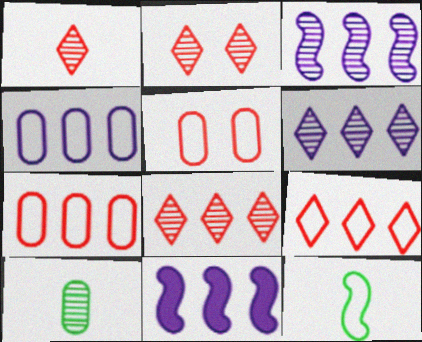[[1, 2, 8], 
[2, 3, 10], 
[4, 6, 11]]